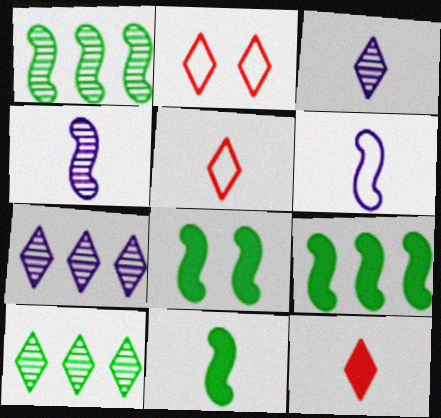[[8, 9, 11]]